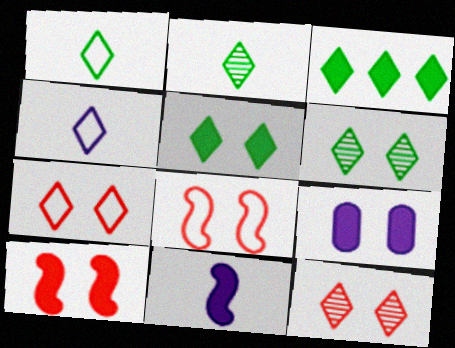[[1, 3, 6], 
[3, 4, 12], 
[5, 9, 10], 
[6, 8, 9]]